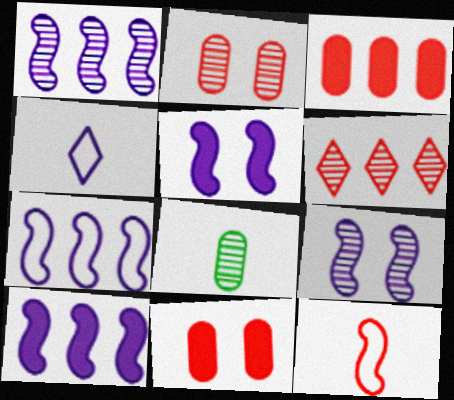[[1, 7, 10], 
[6, 8, 9], 
[6, 11, 12]]